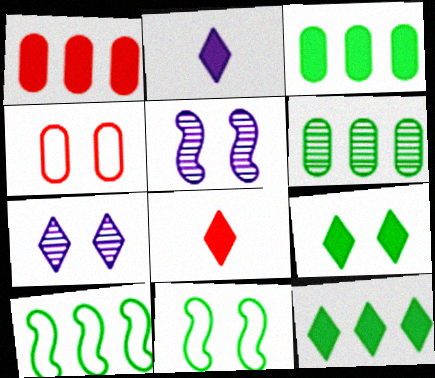[[4, 5, 9], 
[6, 10, 12]]